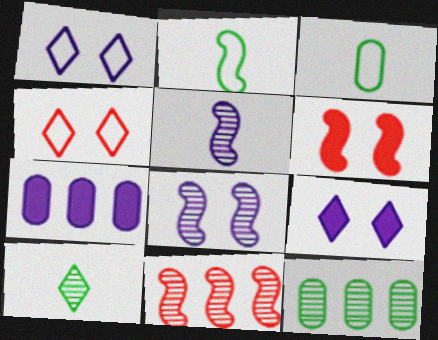[[1, 5, 7], 
[3, 9, 11]]